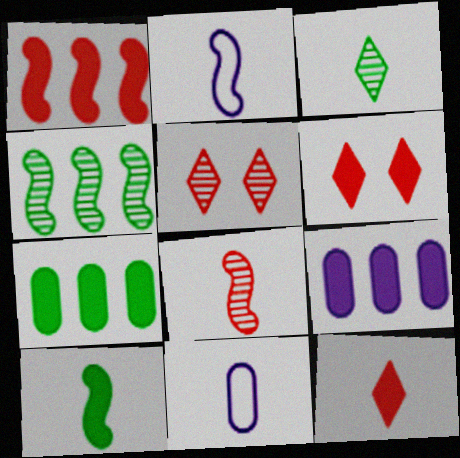[[2, 5, 7], 
[2, 8, 10], 
[4, 6, 11], 
[6, 9, 10]]